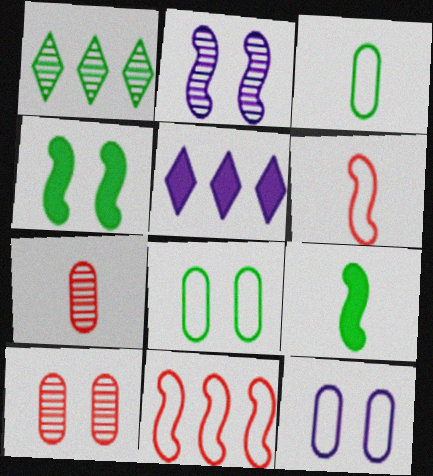[[1, 2, 7], 
[1, 3, 4], 
[1, 8, 9], 
[2, 9, 11]]